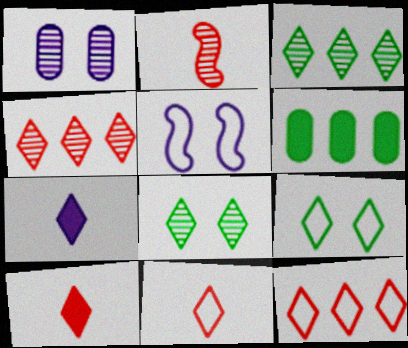[[1, 2, 3], 
[4, 7, 9], 
[7, 8, 12]]